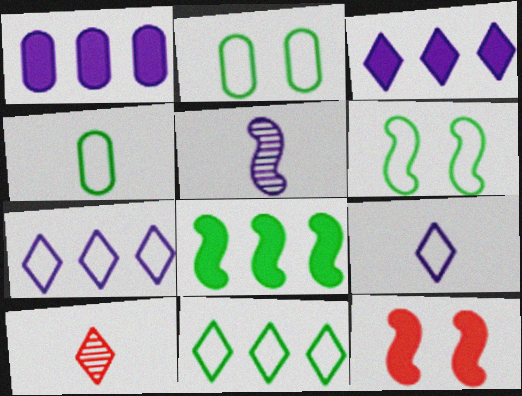[[1, 6, 10], 
[4, 6, 11]]